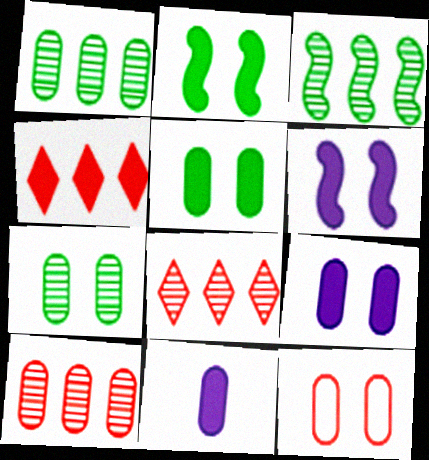[[1, 11, 12], 
[2, 4, 11], 
[7, 9, 12]]